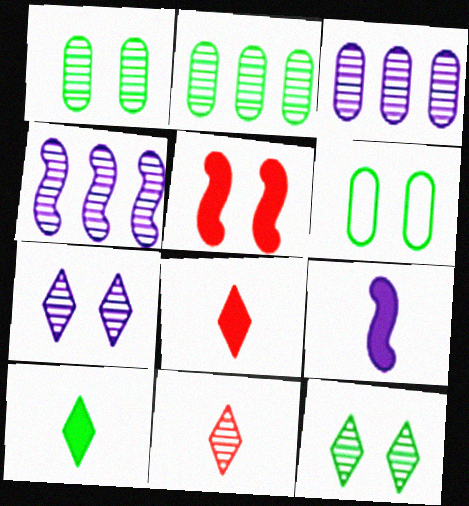[[1, 4, 11], 
[4, 6, 8], 
[5, 6, 7]]